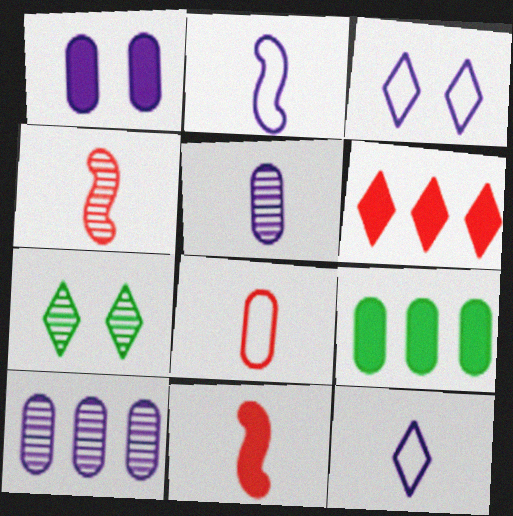[[3, 4, 9], 
[4, 7, 10], 
[6, 7, 12]]